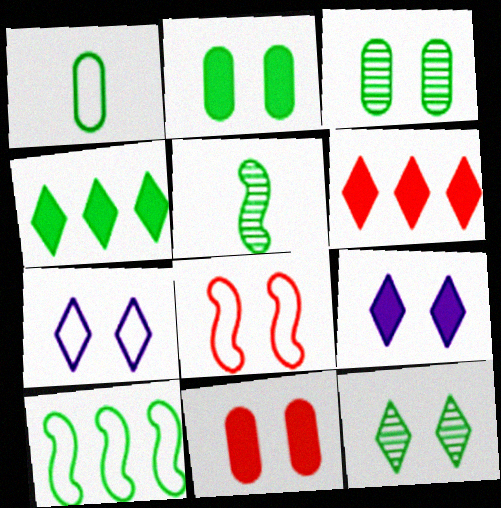[[3, 8, 9]]